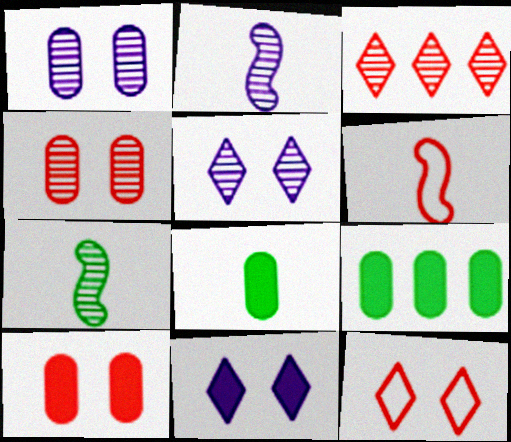[[1, 3, 7], 
[2, 9, 12], 
[3, 6, 10], 
[5, 6, 9]]